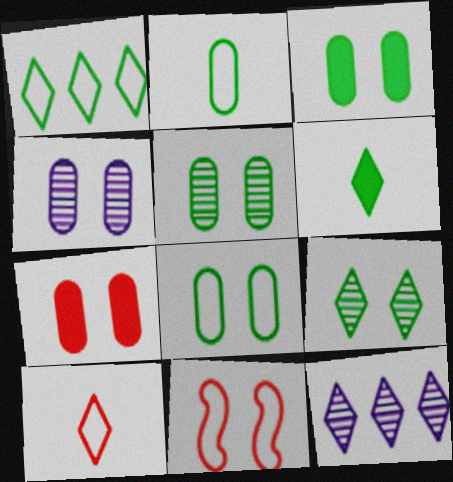[[1, 6, 9], 
[3, 5, 8], 
[4, 7, 8]]